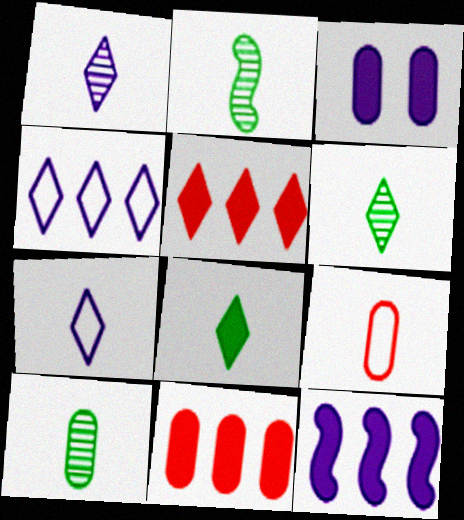[[2, 6, 10]]